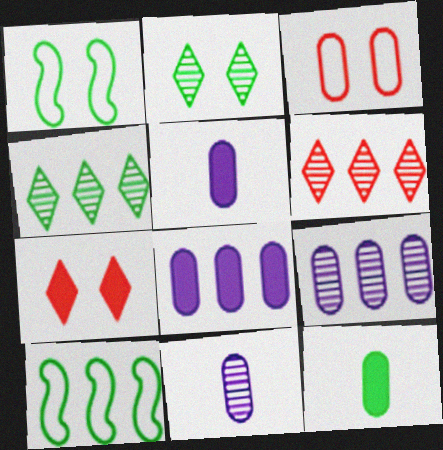[[1, 4, 12], 
[1, 5, 6], 
[2, 10, 12], 
[3, 9, 12], 
[6, 8, 10], 
[7, 10, 11]]